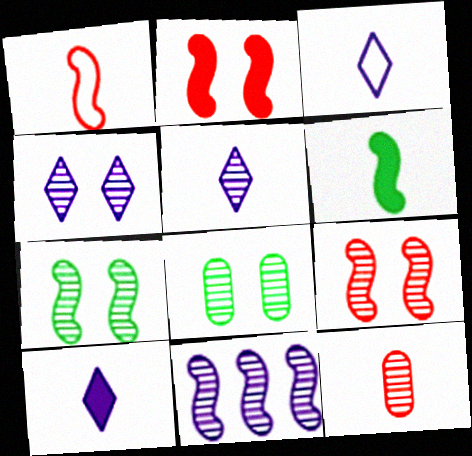[[3, 5, 10], 
[3, 6, 12], 
[4, 8, 9]]